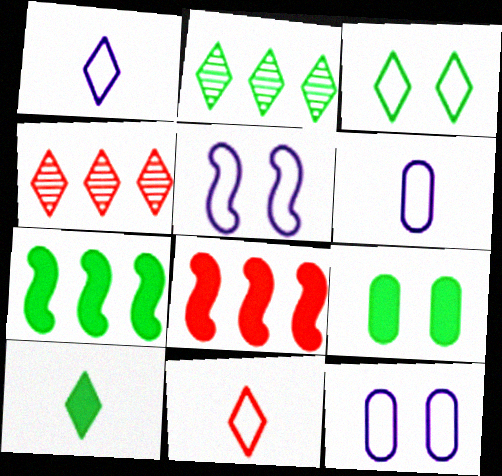[[2, 3, 10], 
[7, 9, 10]]